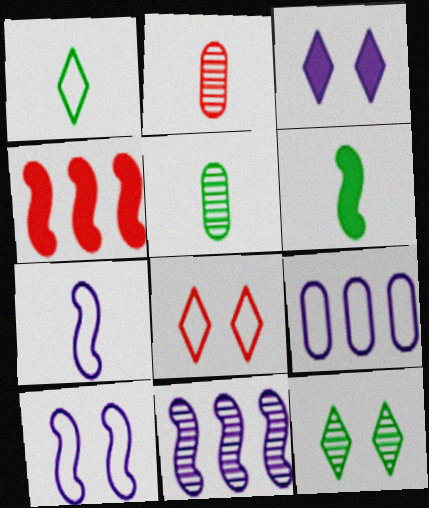[[1, 5, 6], 
[2, 4, 8], 
[2, 11, 12], 
[3, 8, 12]]